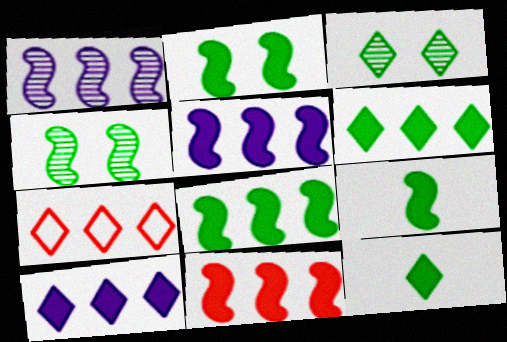[[2, 8, 9], 
[5, 8, 11]]